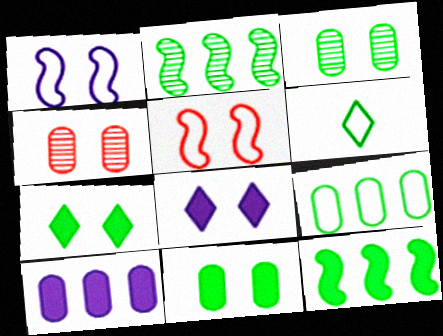[[1, 4, 7], 
[2, 6, 11], 
[3, 5, 8], 
[3, 6, 12]]